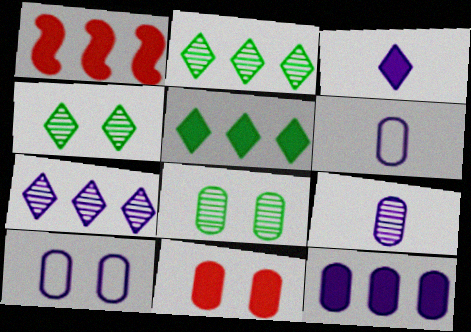[[1, 4, 6], 
[1, 5, 12], 
[8, 10, 11], 
[9, 10, 12]]